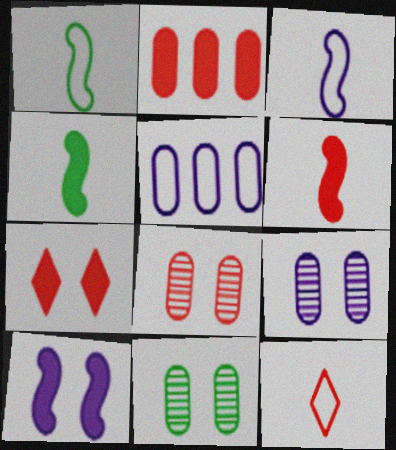[[2, 6, 7], 
[8, 9, 11]]